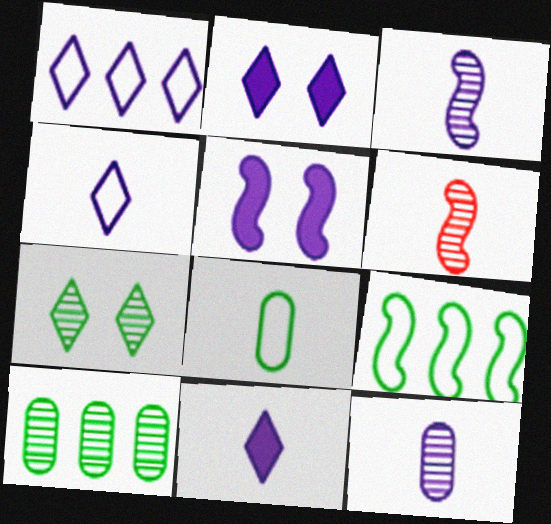[[1, 5, 12], 
[5, 6, 9], 
[6, 8, 11]]